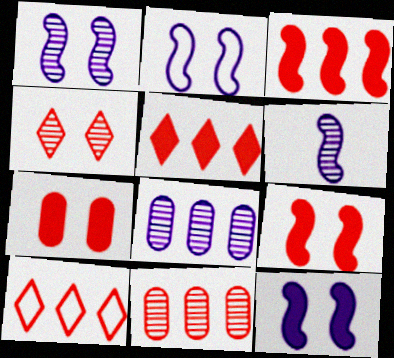[[1, 2, 12], 
[3, 10, 11]]